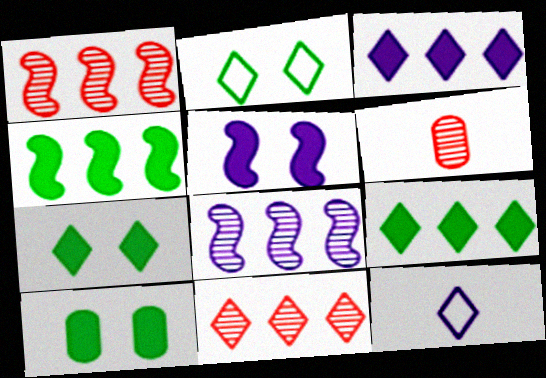[[1, 10, 12], 
[7, 11, 12]]